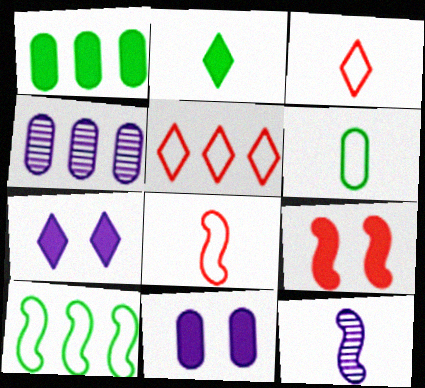[[9, 10, 12]]